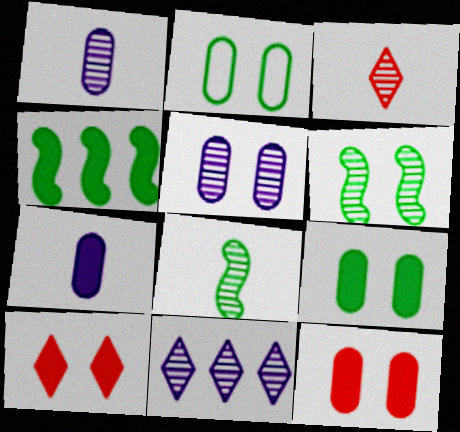[[1, 3, 8], 
[2, 5, 12], 
[4, 7, 10]]